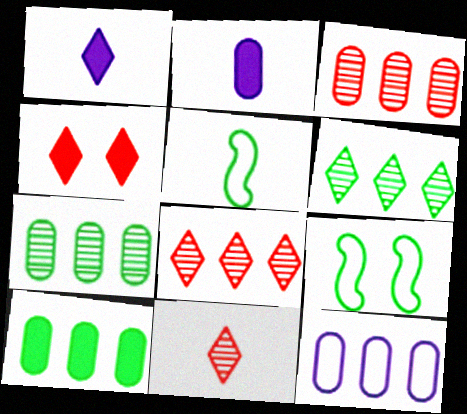[[1, 3, 9], 
[2, 5, 11], 
[2, 8, 9], 
[3, 10, 12]]